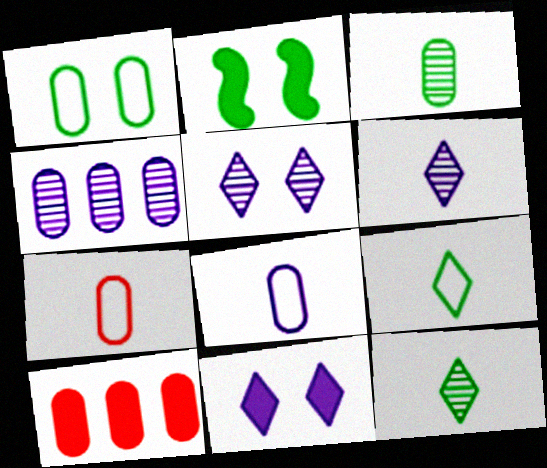[]